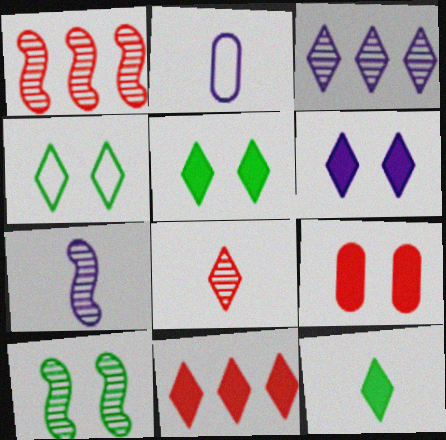[[1, 2, 5], 
[1, 7, 10], 
[2, 10, 11], 
[6, 11, 12]]